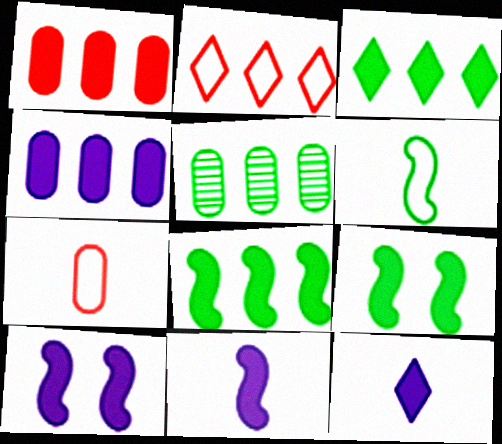[[1, 9, 12], 
[4, 10, 12]]